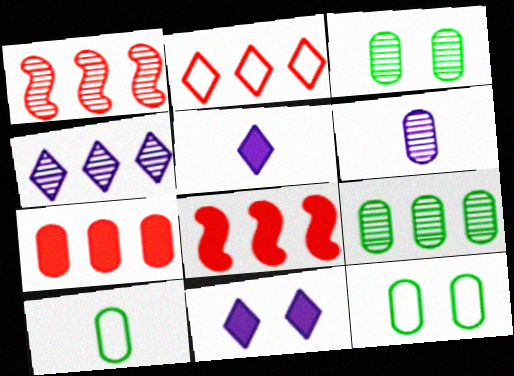[[1, 2, 7], 
[1, 4, 9], 
[1, 5, 12], 
[1, 10, 11], 
[6, 7, 12]]